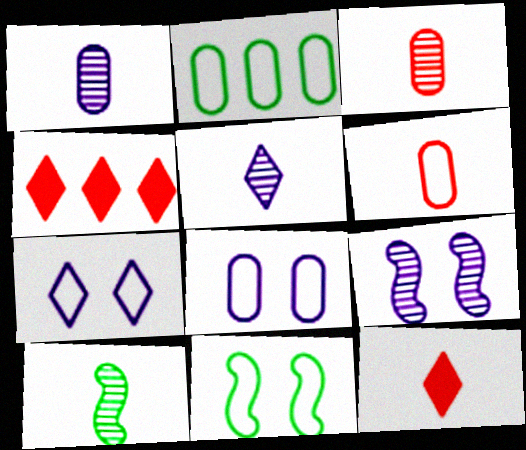[[1, 4, 11], 
[2, 6, 8], 
[2, 9, 12], 
[3, 5, 10], 
[4, 8, 10]]